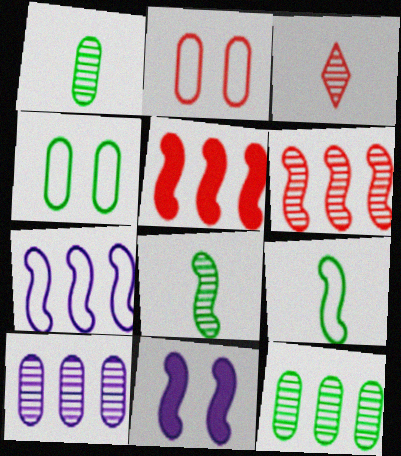[[2, 3, 5], 
[6, 9, 11]]